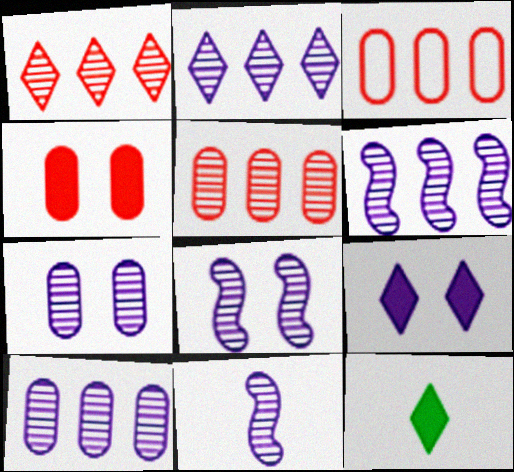[[2, 6, 10], 
[2, 7, 11], 
[3, 8, 12], 
[6, 8, 11]]